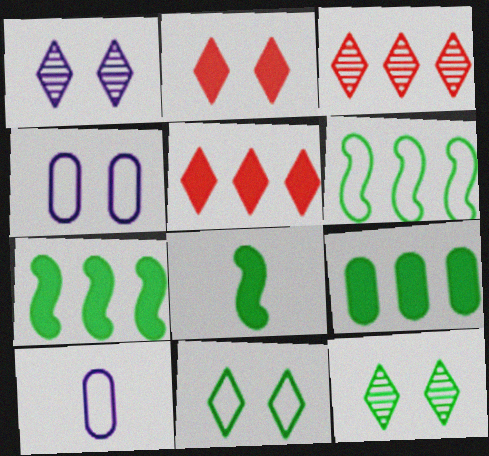[[1, 2, 11], 
[3, 4, 8]]